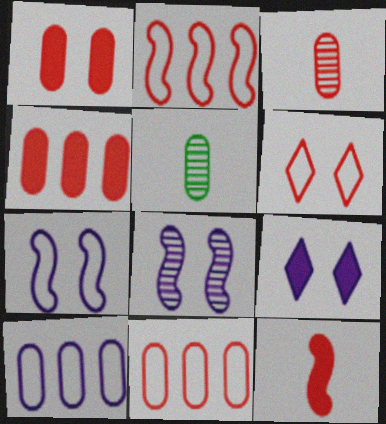[[1, 3, 11], 
[1, 5, 10], 
[2, 5, 9]]